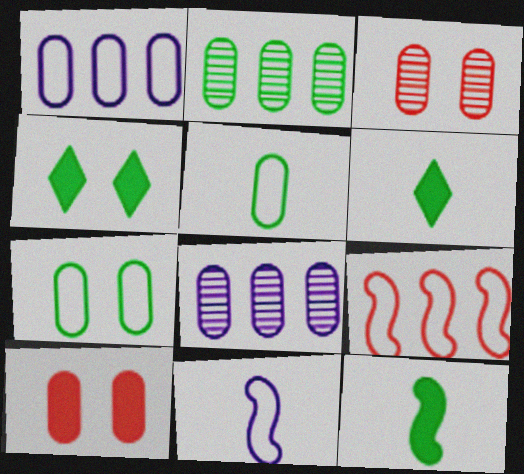[[5, 8, 10]]